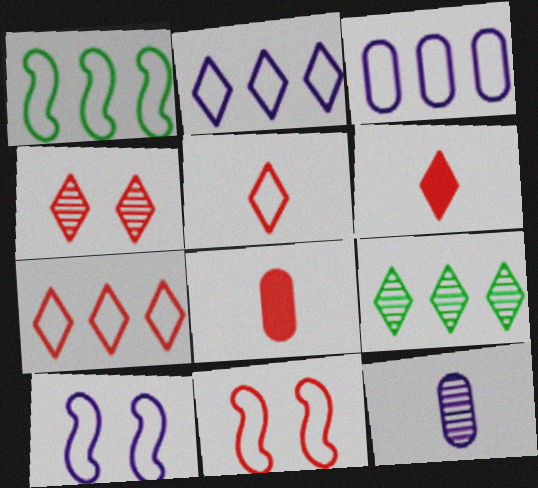[[1, 3, 7], 
[4, 6, 7], 
[8, 9, 10]]